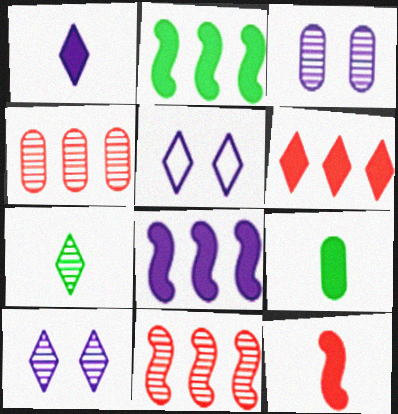[[1, 9, 12], 
[3, 7, 11], 
[5, 6, 7], 
[5, 9, 11]]